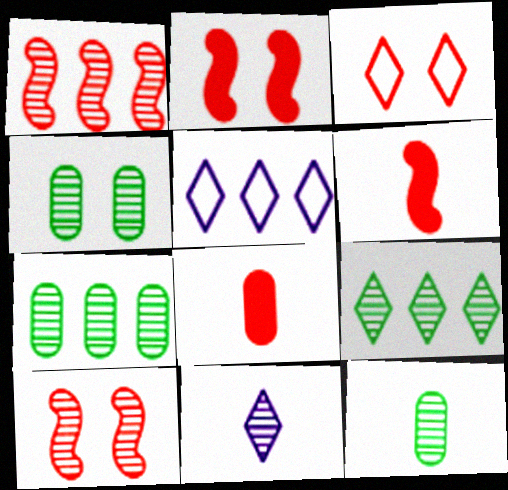[[1, 3, 8], 
[1, 4, 11], 
[2, 5, 12], 
[4, 5, 6], 
[4, 7, 12], 
[7, 10, 11]]